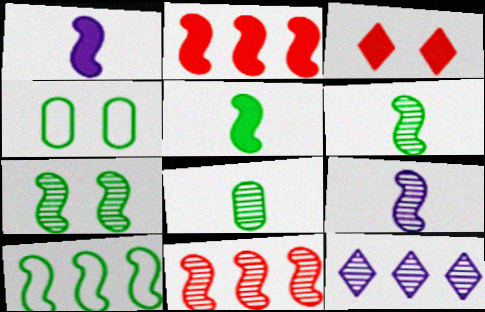[[5, 7, 10], 
[7, 9, 11]]